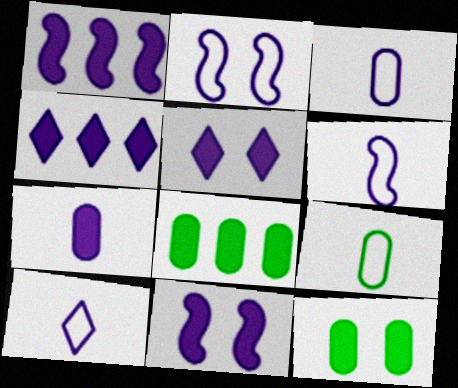[[1, 5, 7], 
[3, 6, 10], 
[4, 7, 11]]